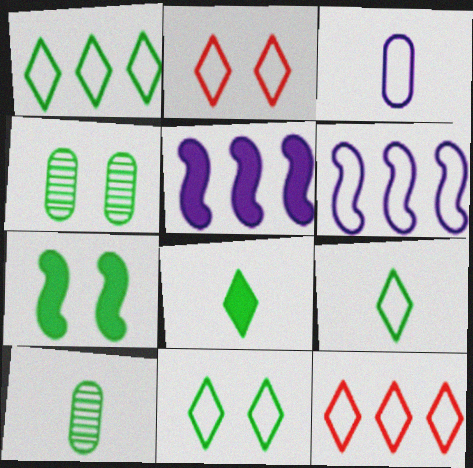[[1, 7, 10], 
[1, 9, 11], 
[2, 5, 10], 
[4, 7, 11]]